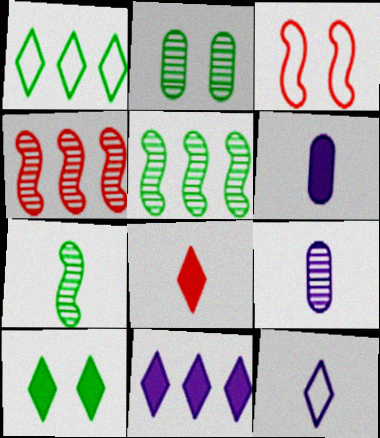[[8, 10, 11]]